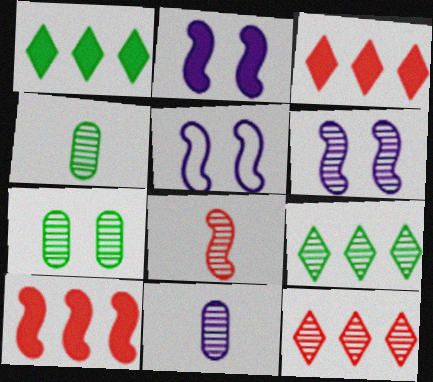[[2, 5, 6], 
[3, 4, 5], 
[4, 6, 12]]